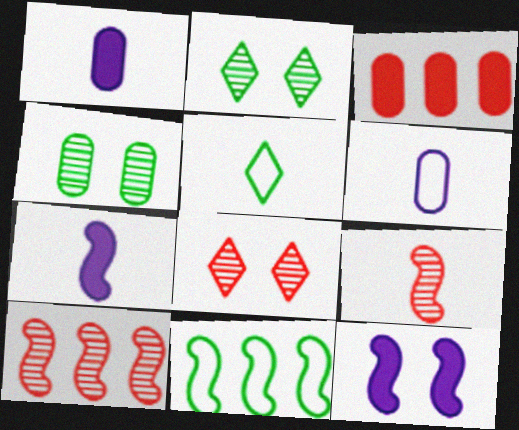[[1, 5, 9], 
[1, 8, 11], 
[3, 4, 6], 
[9, 11, 12]]